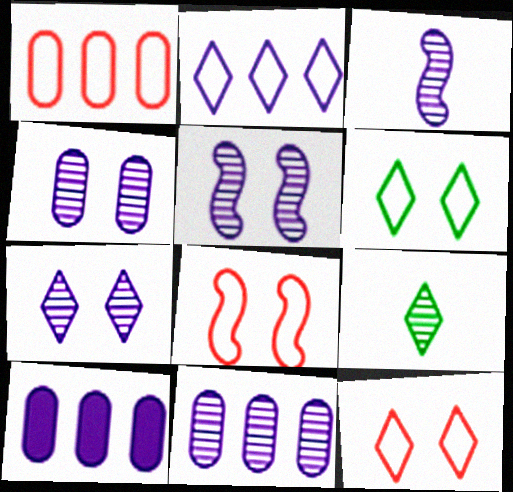[[3, 7, 11], 
[4, 5, 7], 
[8, 9, 10]]